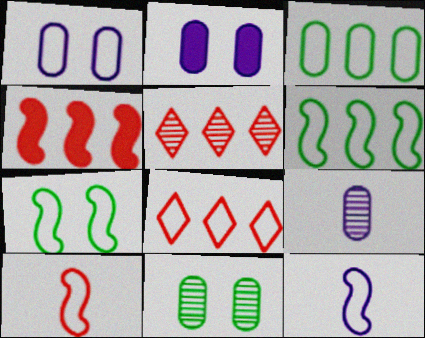[]